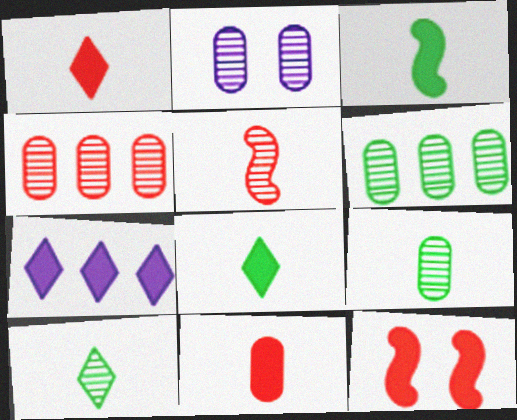[[2, 4, 9]]